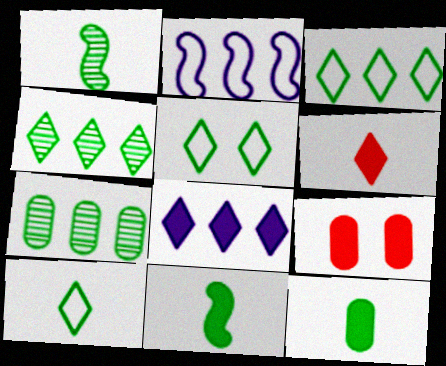[[1, 10, 12], 
[3, 5, 10], 
[5, 7, 11], 
[8, 9, 11]]